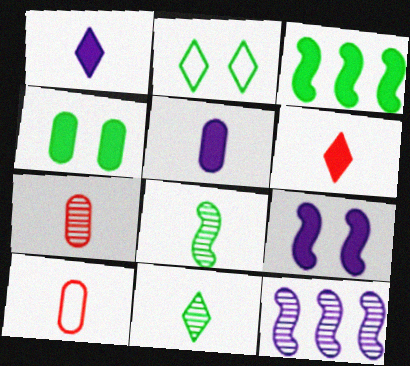[[1, 8, 10]]